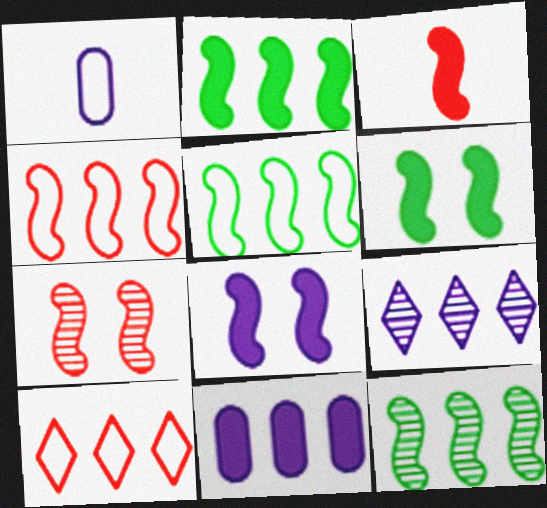[[1, 8, 9], 
[2, 3, 8], 
[2, 5, 12], 
[3, 4, 7], 
[10, 11, 12]]